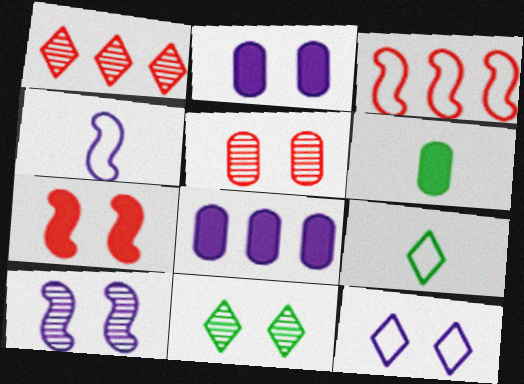[[2, 10, 12], 
[5, 10, 11]]